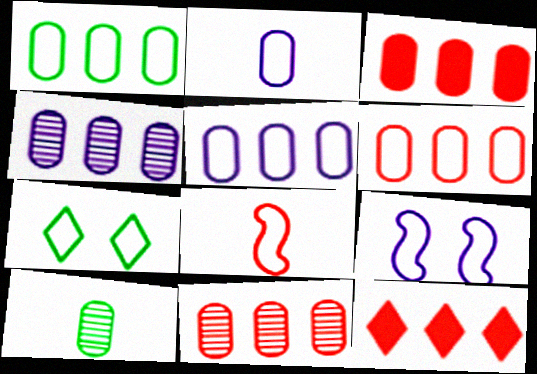[[1, 3, 4], 
[1, 5, 6], 
[3, 6, 11], 
[5, 7, 8], 
[9, 10, 12]]